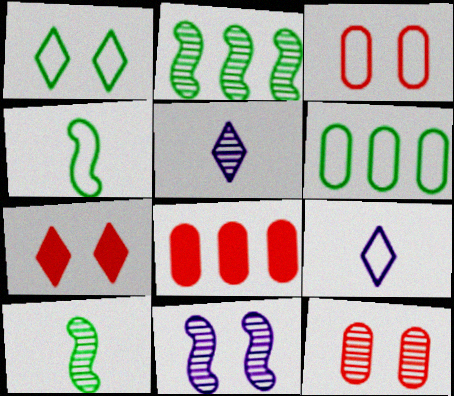[[1, 4, 6], 
[2, 5, 12]]